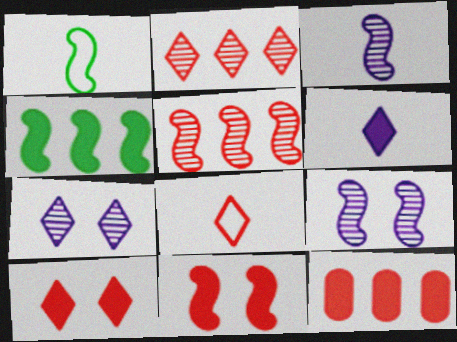[[1, 7, 12], 
[2, 8, 10]]